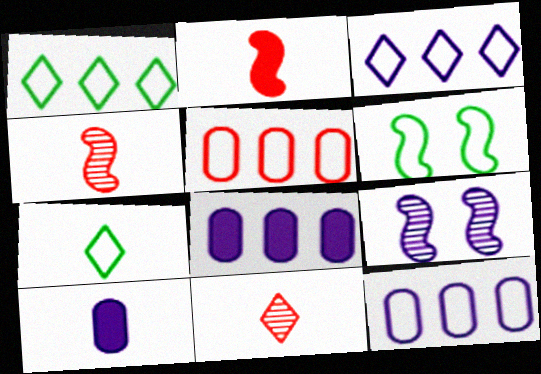[[3, 9, 10], 
[4, 7, 10], 
[6, 8, 11]]